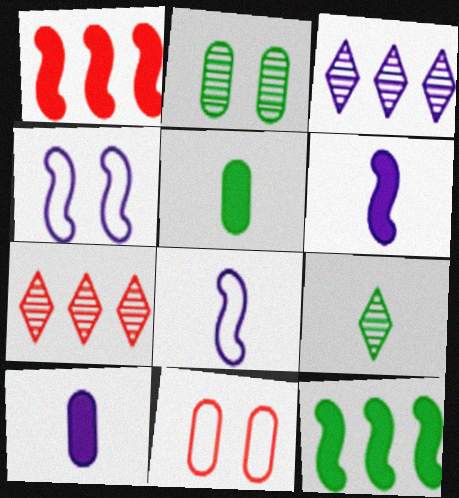[[3, 4, 10], 
[4, 5, 7]]